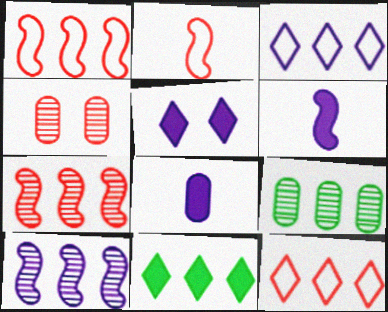[[2, 5, 9]]